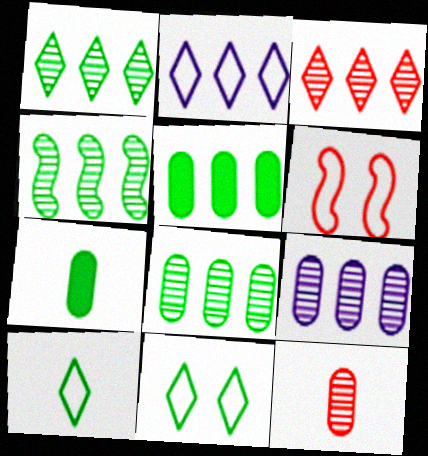[[1, 4, 8], 
[3, 4, 9], 
[4, 7, 11]]